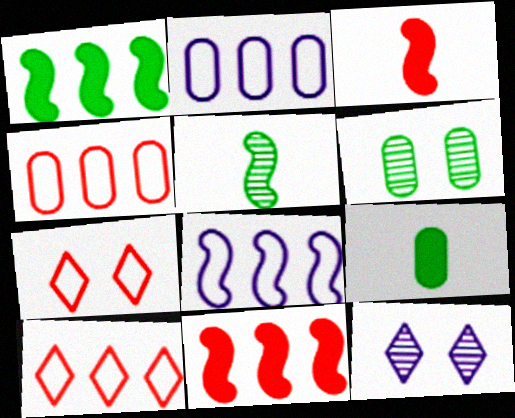[]